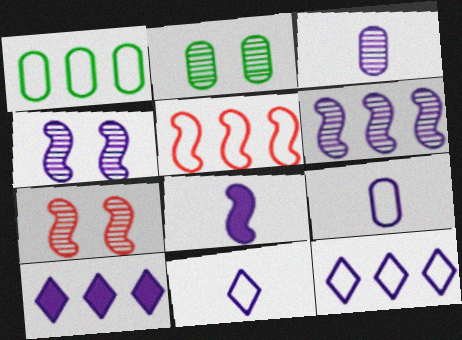[[1, 5, 12], 
[3, 8, 11], 
[4, 9, 10]]